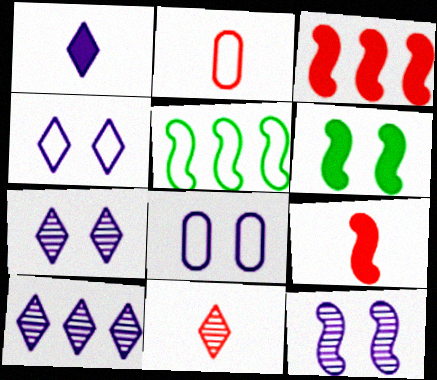[[1, 4, 10], 
[2, 4, 5], 
[2, 6, 10], 
[2, 9, 11], 
[5, 9, 12]]